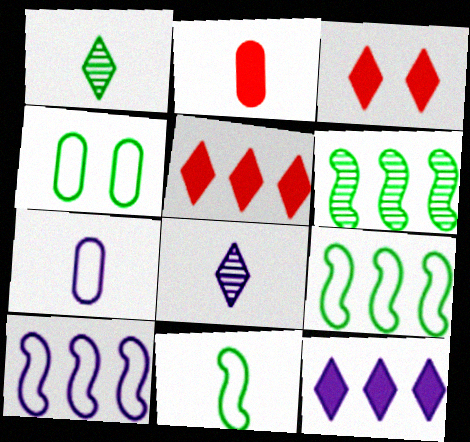[[2, 8, 11], 
[3, 6, 7]]